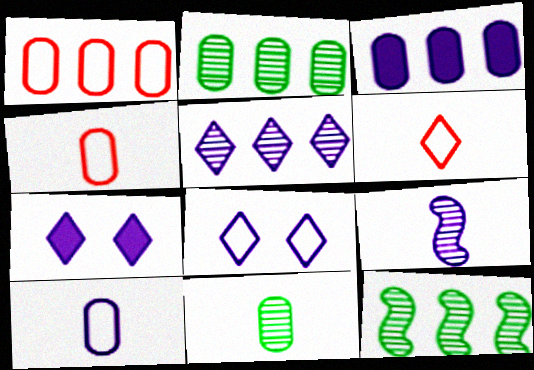[[1, 2, 3], 
[3, 8, 9], 
[4, 7, 12]]